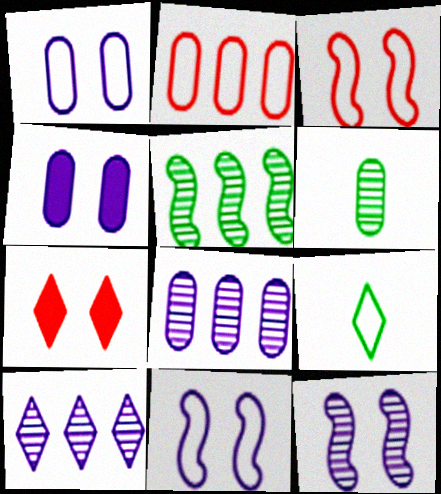[[2, 4, 6], 
[2, 9, 11], 
[7, 9, 10]]